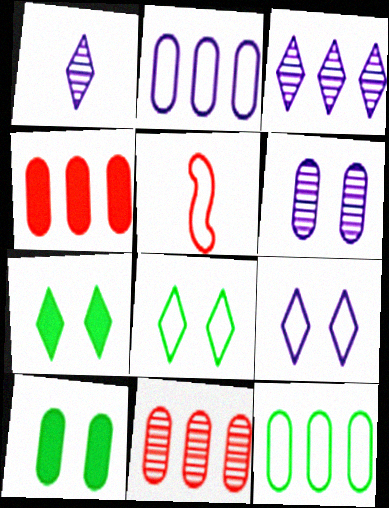[[2, 5, 8], 
[3, 5, 10], 
[5, 9, 12]]